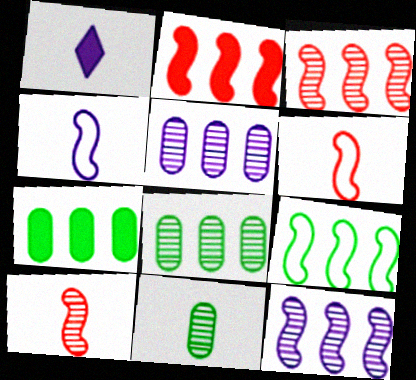[[1, 6, 11], 
[2, 9, 12]]